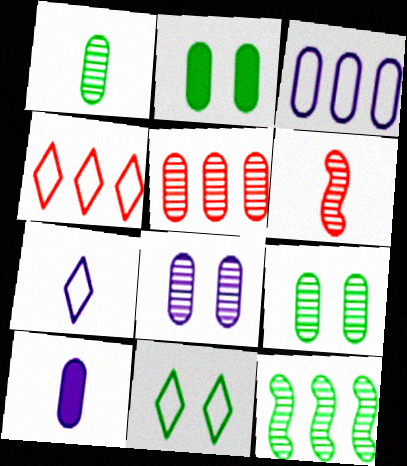[[1, 5, 8], 
[3, 8, 10], 
[4, 7, 11]]